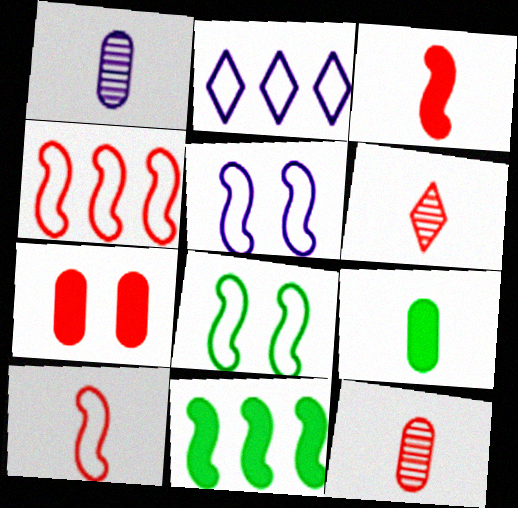[[4, 6, 7]]